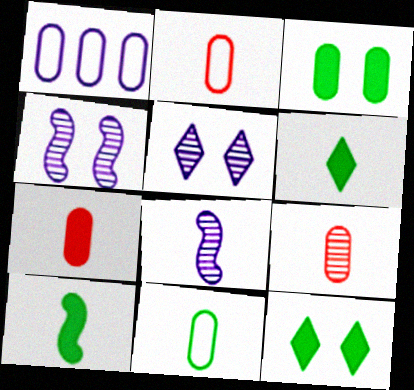[[1, 3, 9], 
[2, 6, 8], 
[2, 7, 9]]